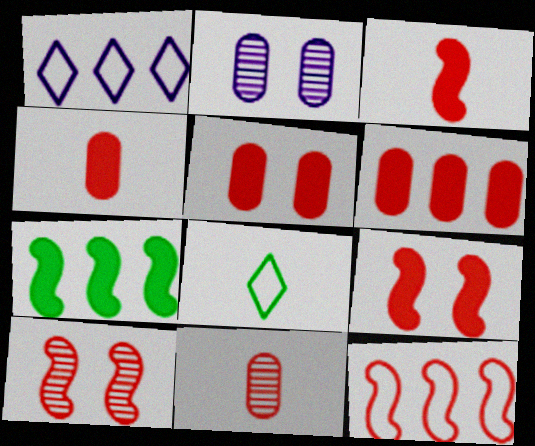[[3, 10, 12], 
[4, 5, 6]]